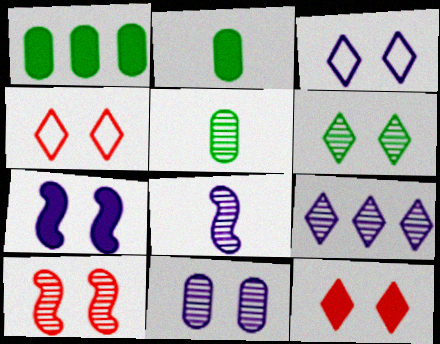[[1, 4, 8], 
[3, 6, 12], 
[3, 7, 11], 
[5, 9, 10], 
[6, 10, 11], 
[8, 9, 11]]